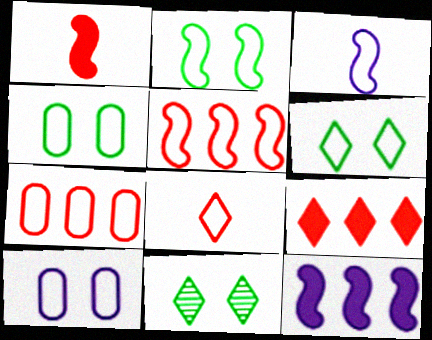[[2, 3, 5], 
[2, 4, 6], 
[3, 6, 7]]